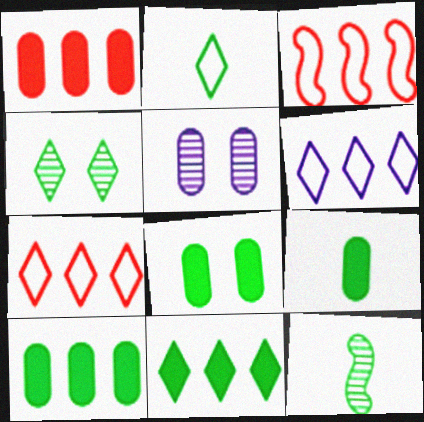[[2, 4, 11], 
[2, 9, 12], 
[8, 9, 10]]